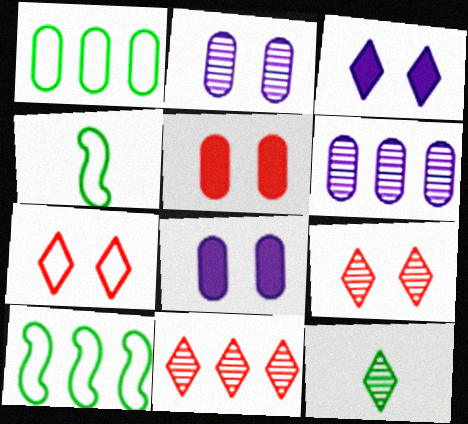[[4, 8, 11]]